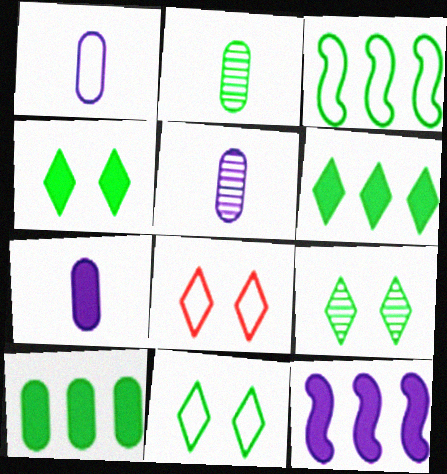[[1, 3, 8], 
[1, 5, 7], 
[2, 3, 4], 
[2, 8, 12], 
[4, 9, 11]]